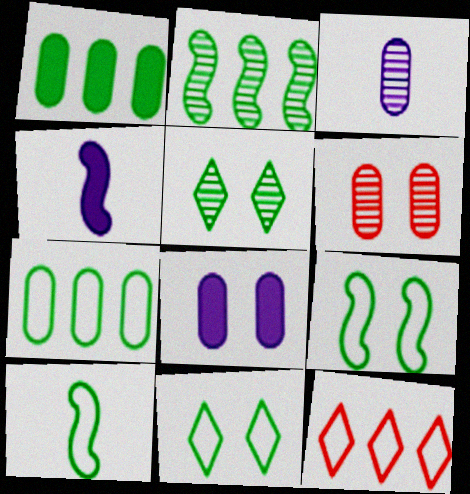[[1, 5, 10], 
[7, 10, 11]]